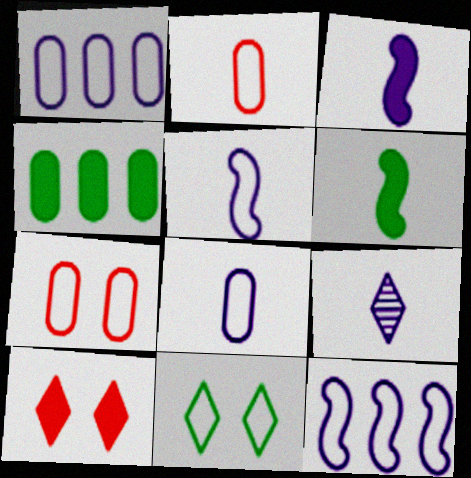[[2, 6, 9], 
[2, 11, 12], 
[3, 4, 10], 
[3, 8, 9]]